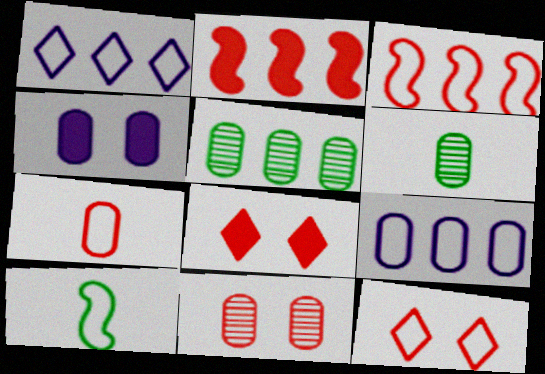[[1, 2, 5], 
[3, 7, 12], 
[4, 5, 7], 
[9, 10, 12]]